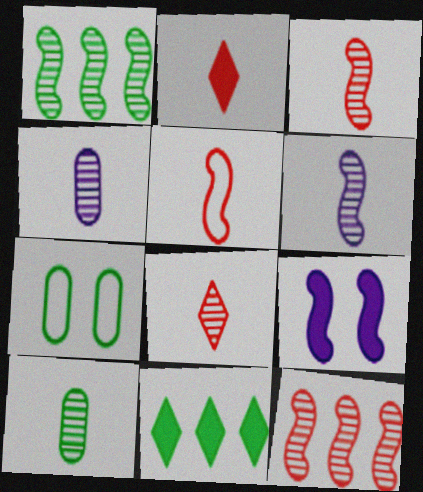[[1, 5, 9], 
[6, 8, 10]]